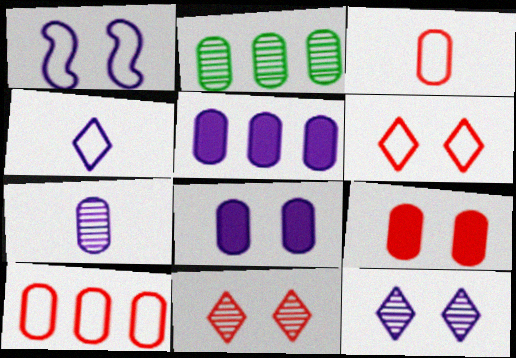[[1, 8, 12], 
[2, 3, 8], 
[2, 5, 10]]